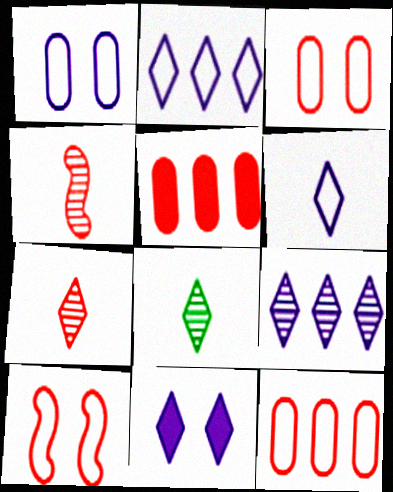[[5, 7, 10], 
[6, 9, 11]]